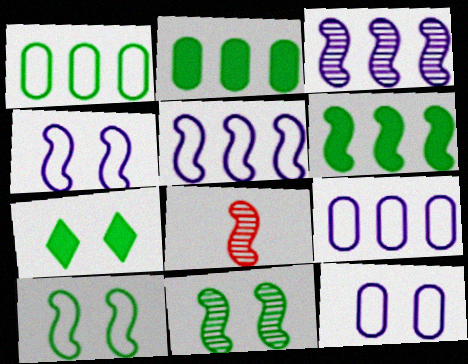[[3, 8, 11], 
[4, 6, 8], 
[7, 8, 9]]